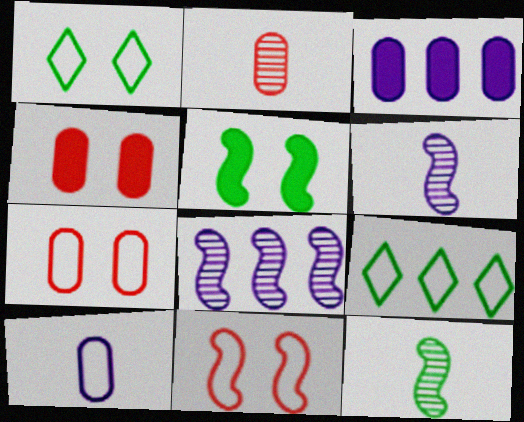[[4, 6, 9], 
[9, 10, 11]]